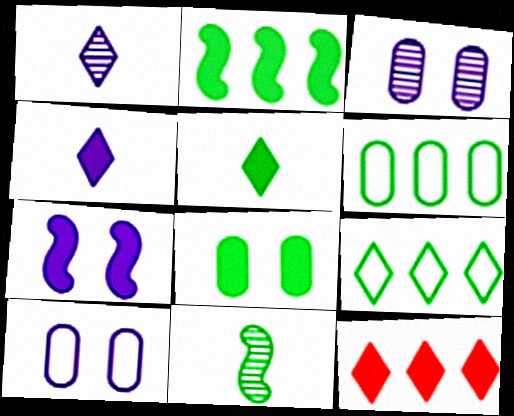[[2, 5, 8], 
[8, 9, 11], 
[10, 11, 12]]